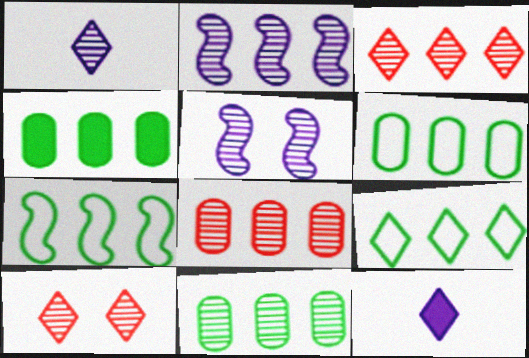[[2, 3, 11], 
[4, 6, 11], 
[6, 7, 9], 
[9, 10, 12]]